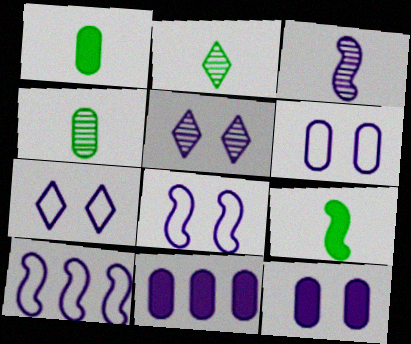[[3, 7, 11], 
[5, 8, 12], 
[6, 7, 8]]